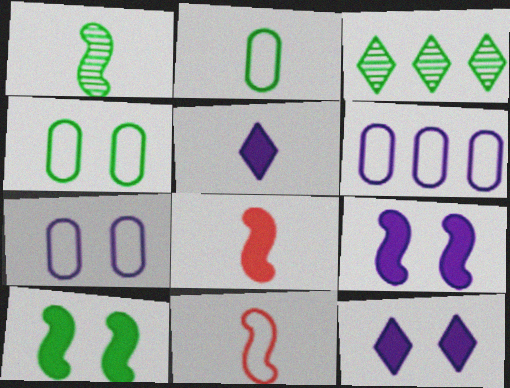[[2, 3, 10], 
[3, 7, 8]]